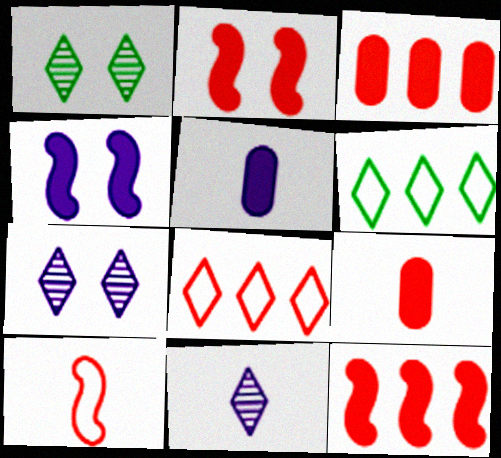[]